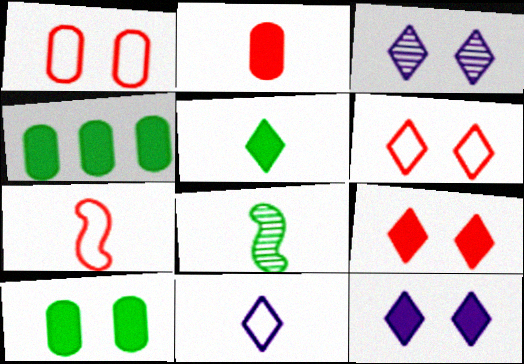[[2, 8, 11], 
[3, 4, 7]]